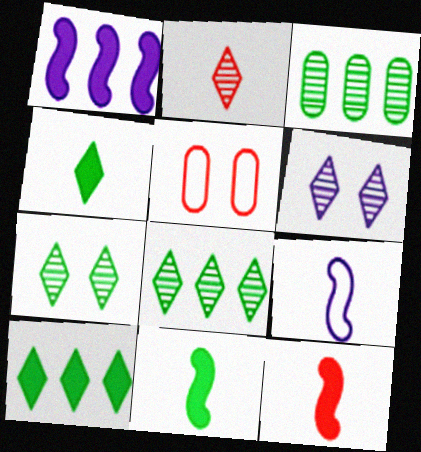[[2, 6, 8]]